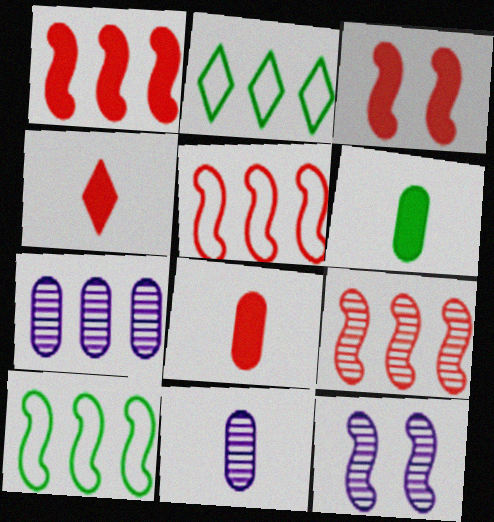[[1, 2, 7], 
[1, 5, 9], 
[2, 3, 11], 
[2, 8, 12]]